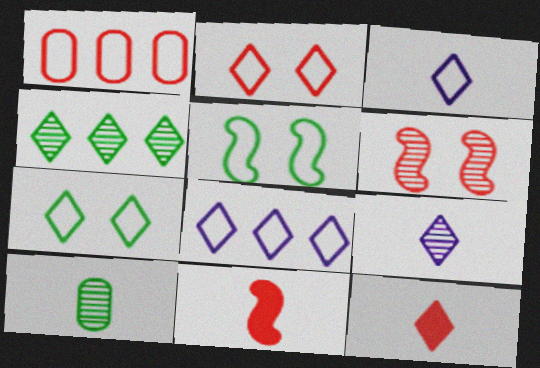[[1, 3, 5], 
[1, 6, 12], 
[3, 10, 11]]